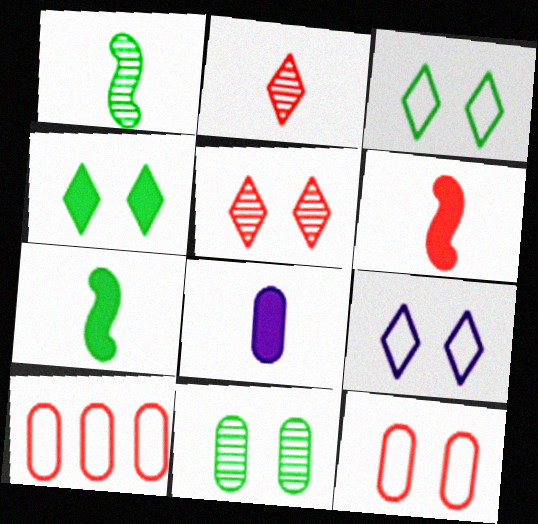[[4, 5, 9], 
[5, 6, 10], 
[8, 10, 11]]